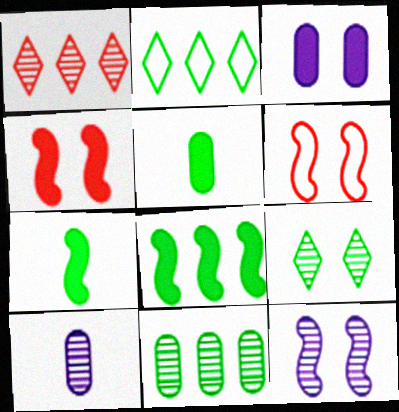[[2, 4, 10], 
[2, 8, 11], 
[3, 6, 9]]